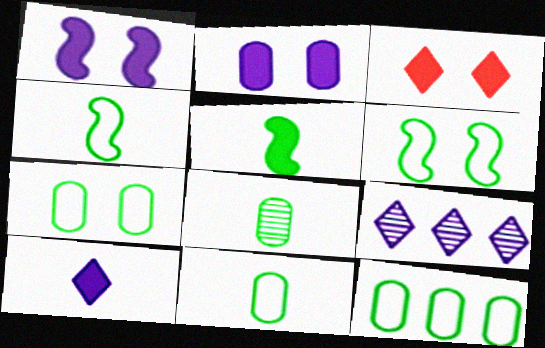[[7, 11, 12]]